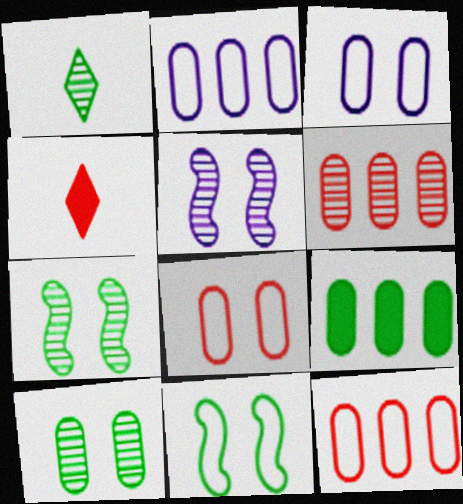[[1, 5, 6], 
[1, 9, 11], 
[2, 4, 7], 
[2, 6, 9]]